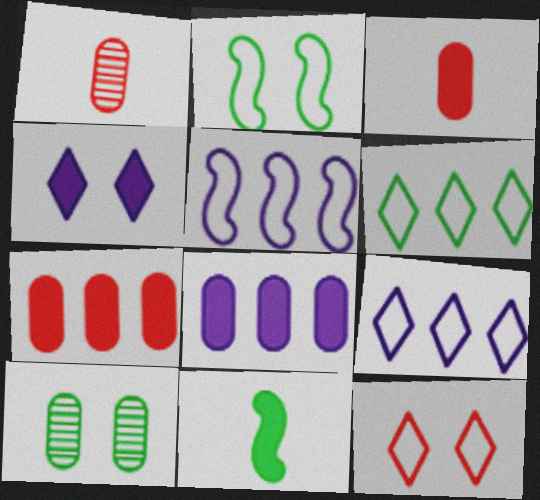[[4, 7, 11], 
[6, 10, 11]]